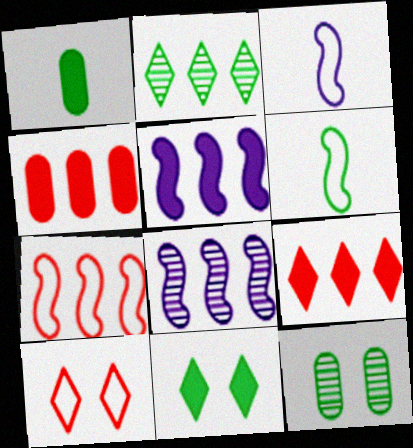[[1, 8, 10], 
[3, 9, 12]]